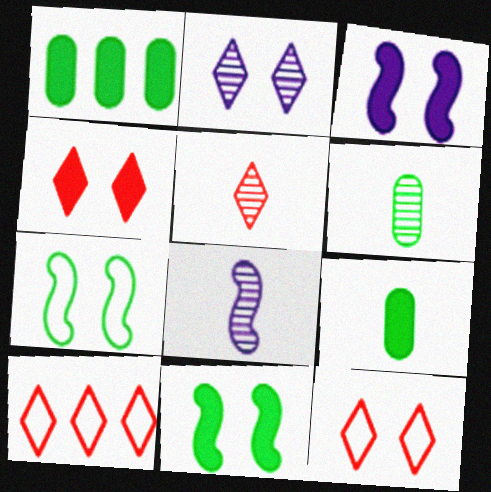[[1, 8, 12], 
[3, 6, 10], 
[4, 5, 10], 
[5, 6, 8]]